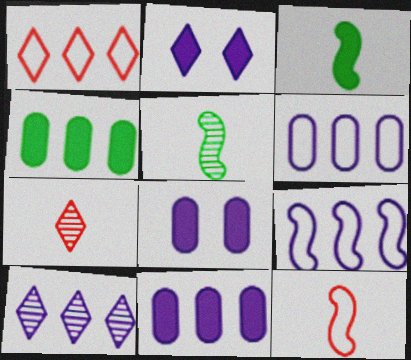[[1, 5, 8], 
[9, 10, 11]]